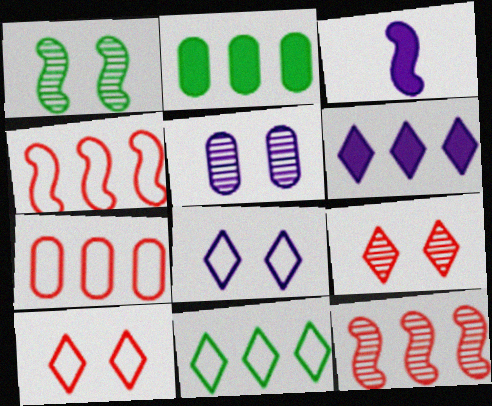[[1, 3, 4], 
[1, 5, 9]]